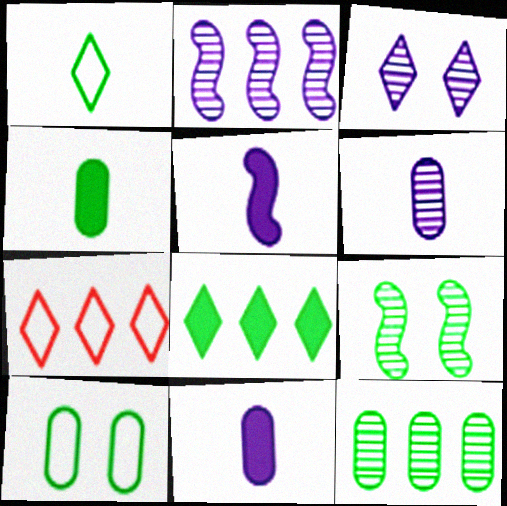[[2, 3, 6], 
[4, 10, 12], 
[7, 9, 11]]